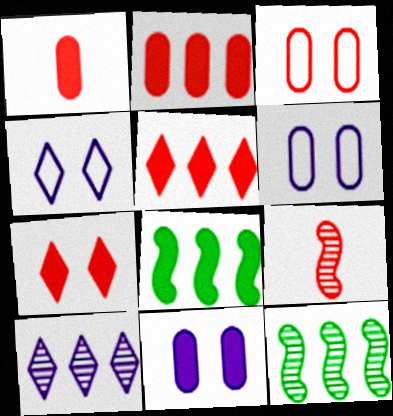[[1, 4, 12], 
[3, 5, 9]]